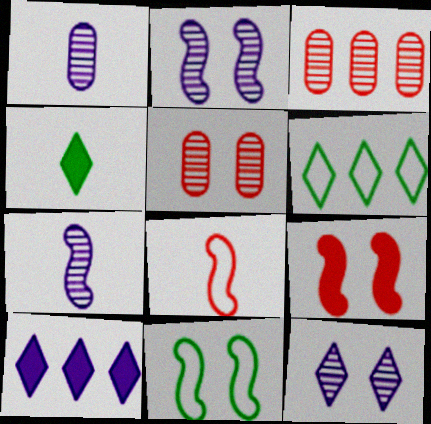[[1, 4, 8], 
[1, 6, 9], 
[2, 9, 11]]